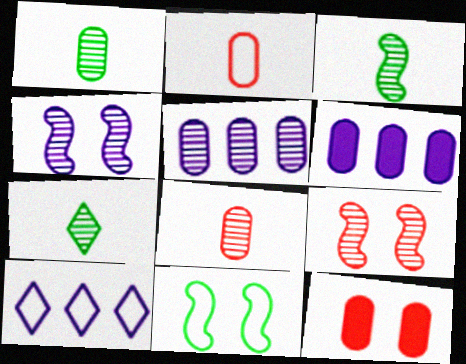[[1, 3, 7], 
[2, 10, 11], 
[3, 10, 12], 
[5, 7, 9]]